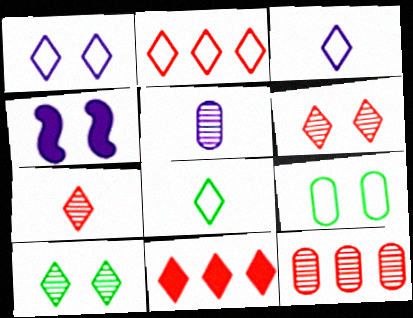[[1, 2, 8], 
[3, 10, 11], 
[4, 6, 9], 
[4, 8, 12]]